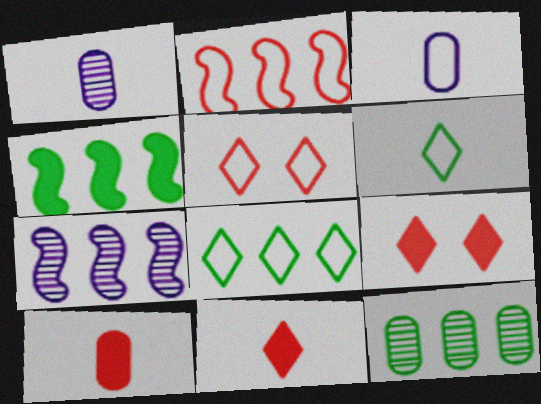[[1, 4, 5], 
[2, 4, 7], 
[4, 8, 12]]